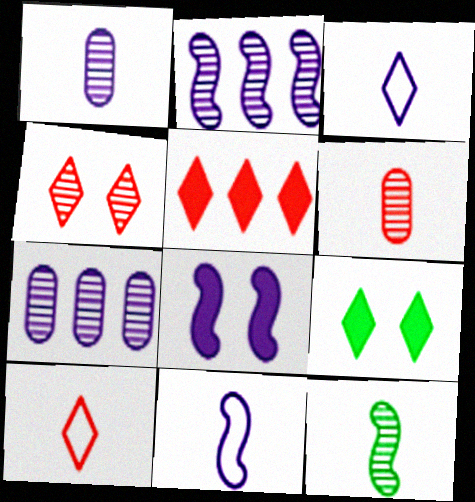[[2, 8, 11], 
[3, 7, 8], 
[4, 5, 10], 
[4, 7, 12]]